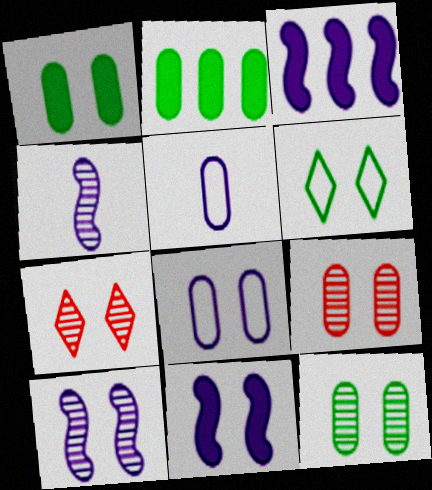[[1, 8, 9], 
[2, 5, 9], 
[6, 9, 11], 
[7, 10, 12]]